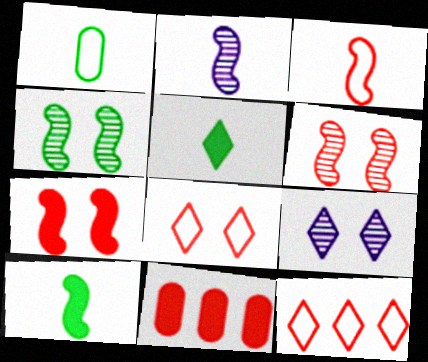[[2, 3, 10], 
[5, 9, 12]]